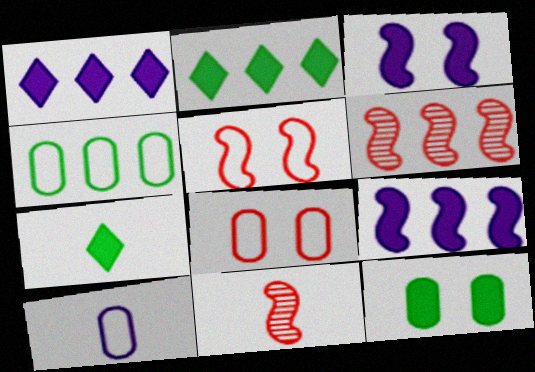[[1, 4, 6], 
[4, 8, 10], 
[7, 10, 11]]